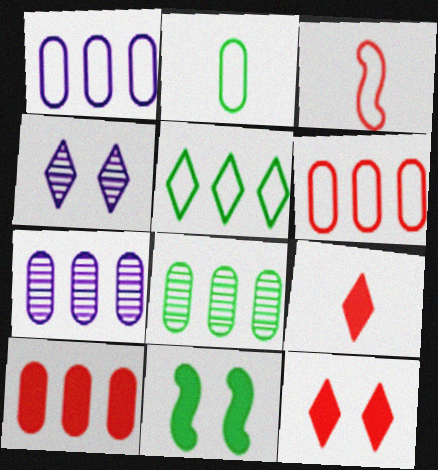[[1, 8, 10], 
[4, 5, 9]]